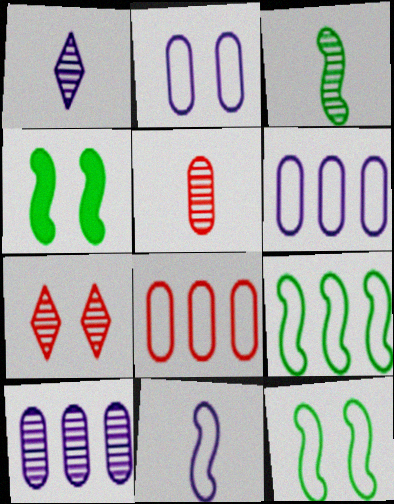[[1, 3, 5], 
[1, 4, 8], 
[2, 4, 7], 
[3, 4, 9], 
[3, 7, 10]]